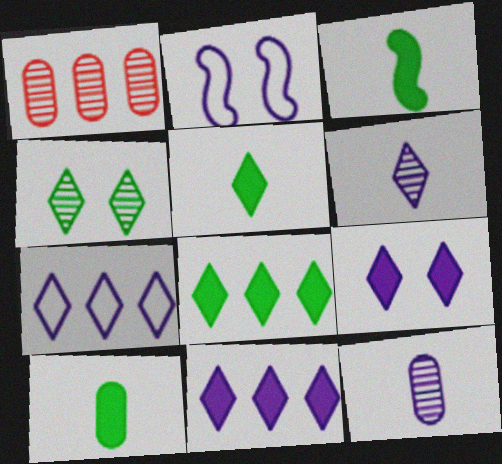[[1, 2, 5], 
[2, 11, 12], 
[3, 5, 10], 
[6, 7, 9]]